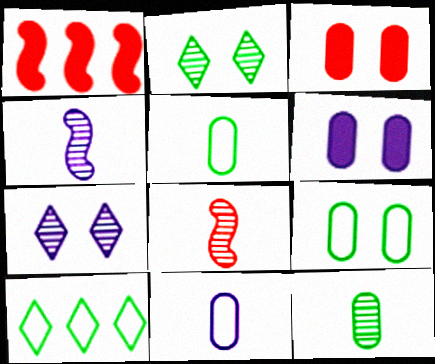[[1, 2, 11], 
[1, 5, 7], 
[3, 4, 10], 
[6, 8, 10]]